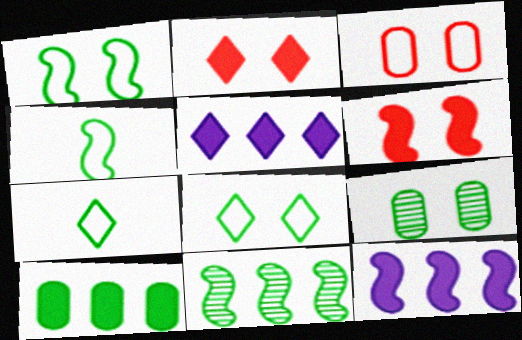[]